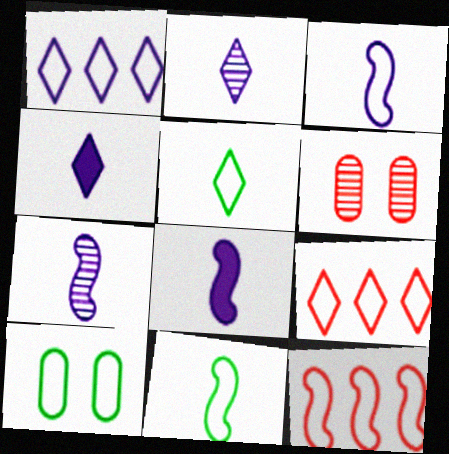[[3, 7, 8], 
[3, 9, 10]]